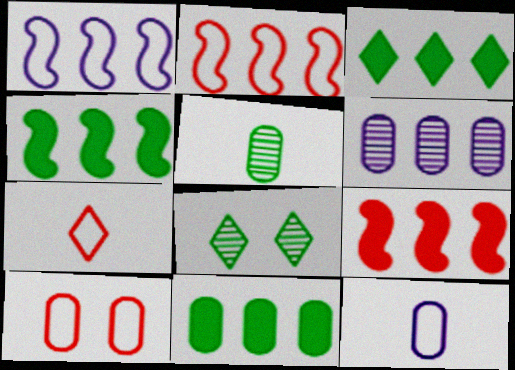[[2, 3, 6], 
[2, 7, 10], 
[3, 4, 11], 
[8, 9, 12]]